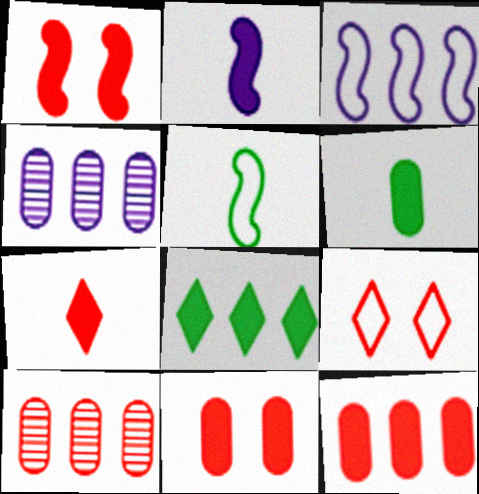[[1, 7, 12], 
[2, 6, 7], 
[2, 8, 11], 
[3, 8, 10]]